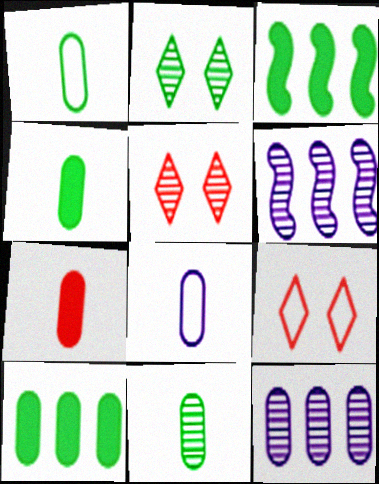[[1, 2, 3], 
[1, 4, 11], 
[3, 5, 8], 
[4, 6, 9], 
[5, 6, 11], 
[7, 8, 11]]